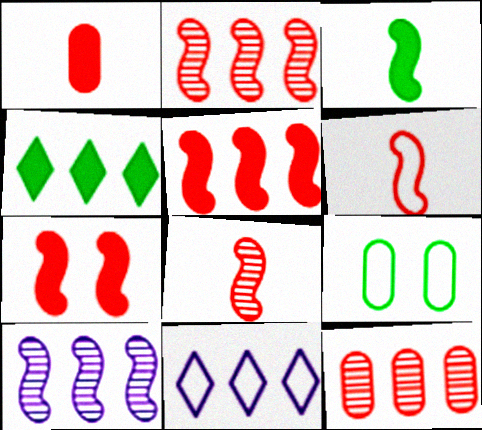[[2, 6, 7], 
[6, 9, 11]]